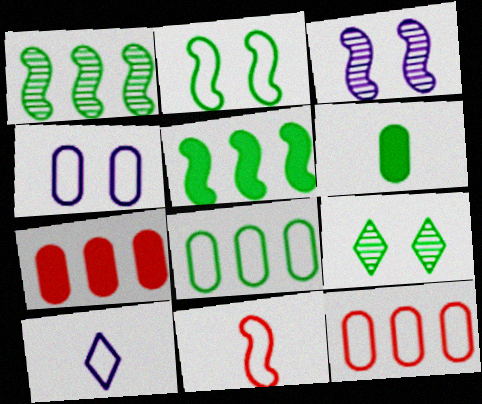[[2, 10, 12], 
[3, 5, 11]]